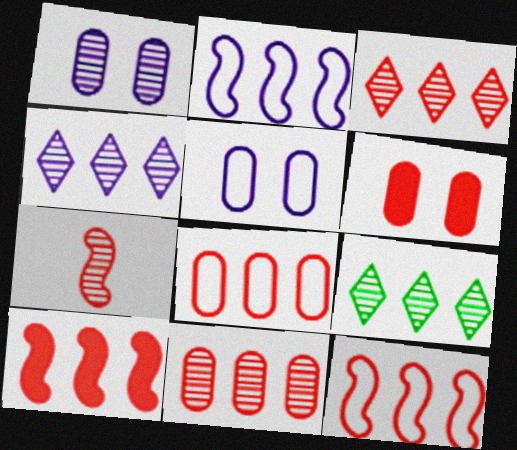[[1, 7, 9], 
[3, 4, 9], 
[3, 8, 10]]